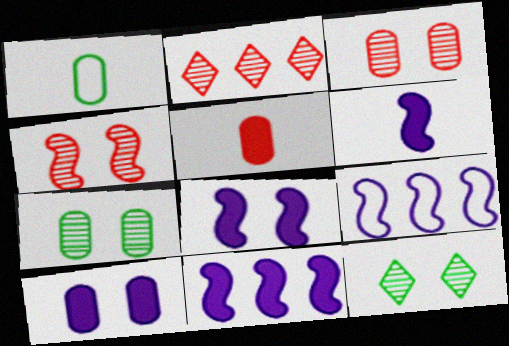[[1, 2, 8], 
[5, 9, 12], 
[6, 8, 11]]